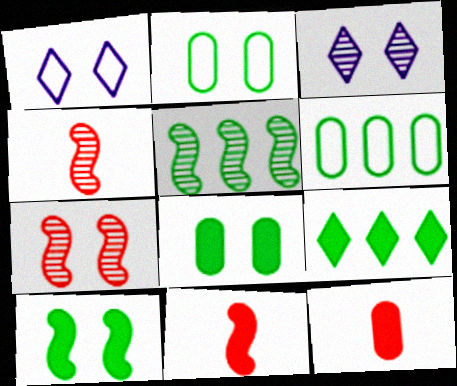[[1, 5, 12], 
[1, 7, 8], 
[3, 6, 11], 
[5, 6, 9]]